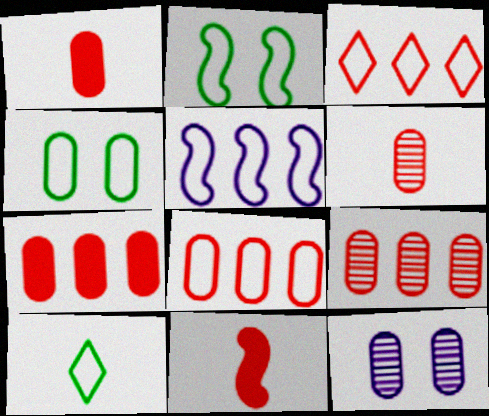[[7, 8, 9]]